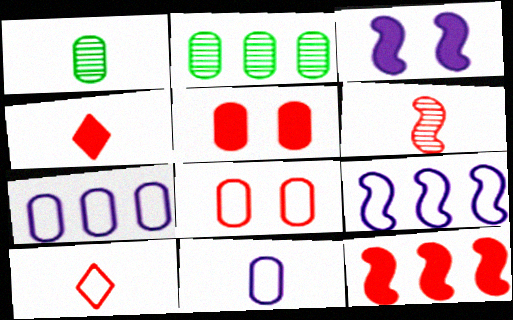[[1, 5, 7], 
[2, 3, 10], 
[2, 5, 11], 
[4, 5, 12]]